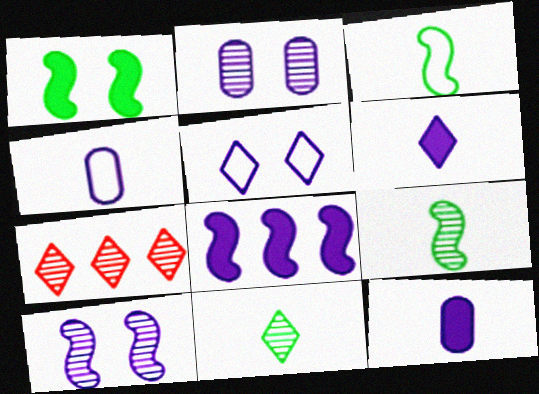[[1, 4, 7], 
[2, 7, 9]]